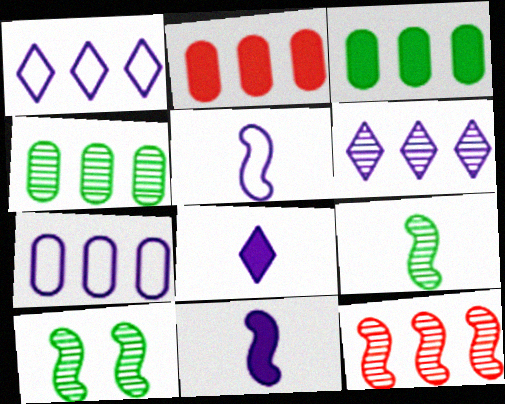[[1, 3, 12], 
[2, 4, 7], 
[4, 6, 12]]